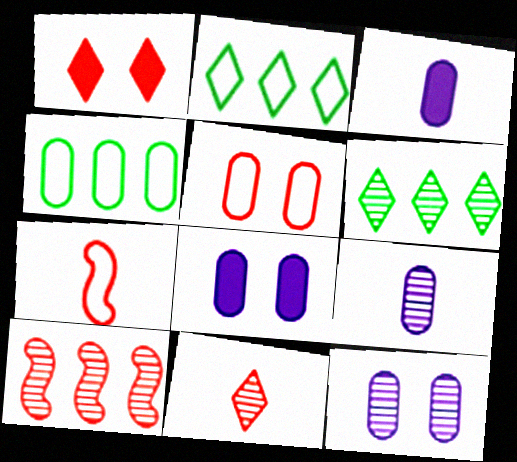[[6, 7, 8]]